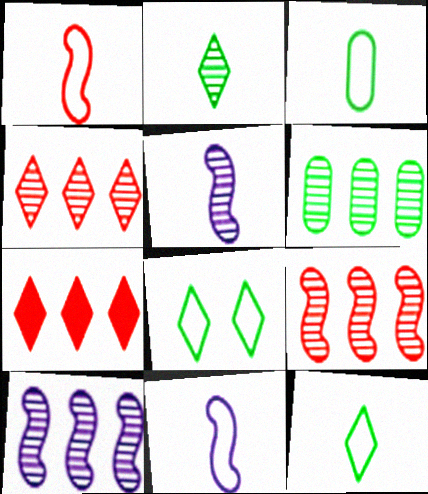[[4, 6, 10]]